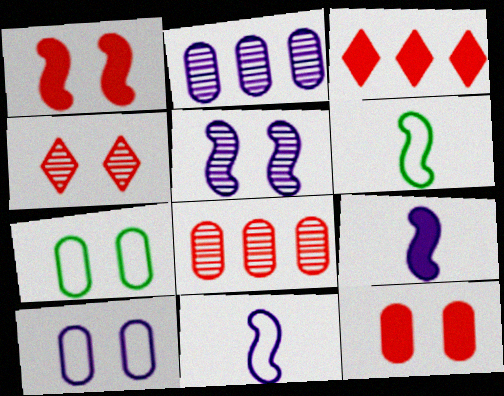[]